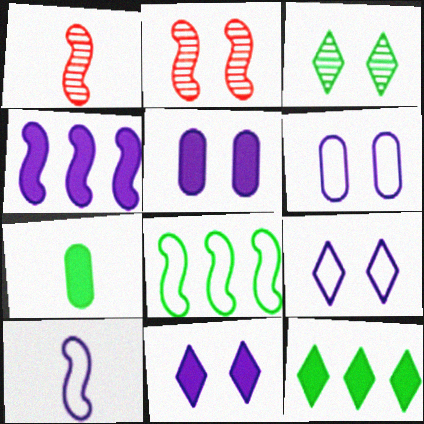[[1, 6, 12], 
[3, 7, 8]]